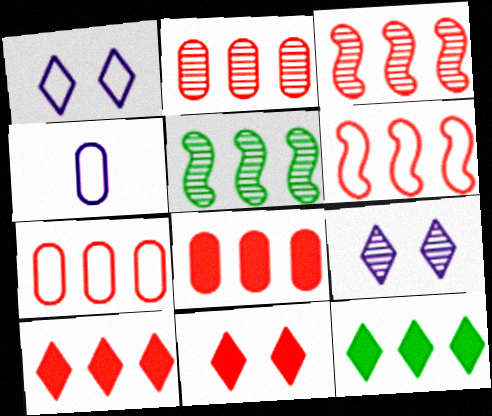[[2, 6, 10], 
[2, 7, 8], 
[3, 7, 10], 
[4, 5, 11]]